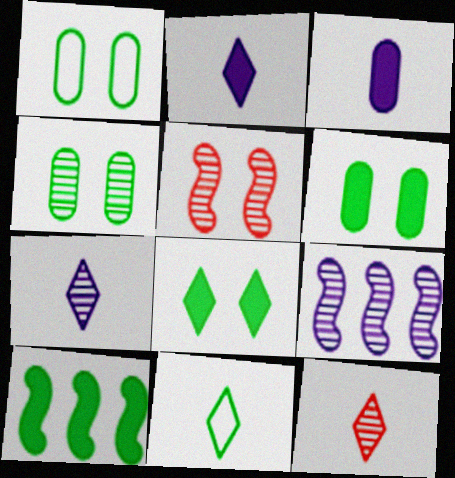[[1, 4, 6], 
[2, 11, 12], 
[4, 9, 12], 
[4, 10, 11]]